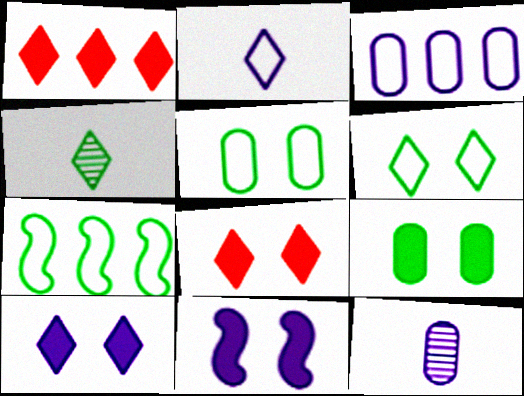[[4, 7, 9], 
[7, 8, 12], 
[8, 9, 11]]